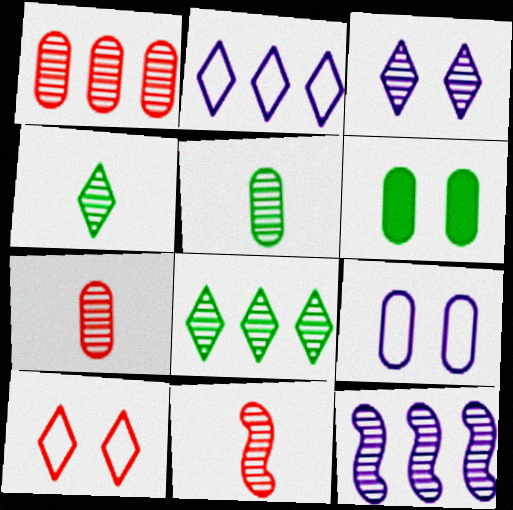[[1, 8, 12], 
[2, 6, 11]]